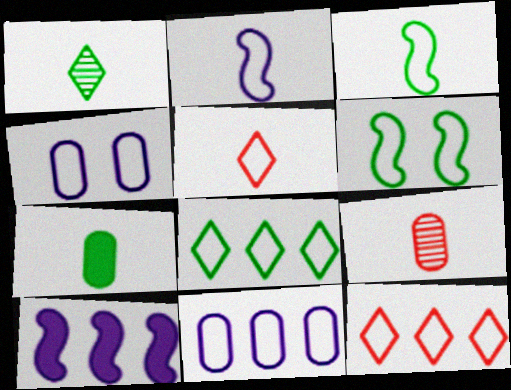[[1, 3, 7], 
[3, 4, 12], 
[5, 6, 11]]